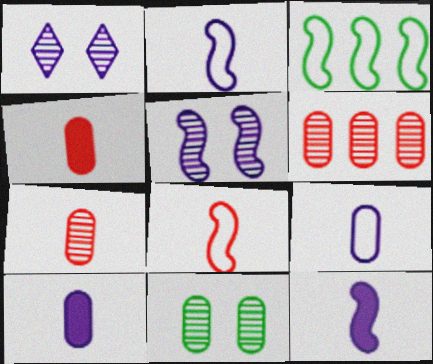[[1, 3, 4]]